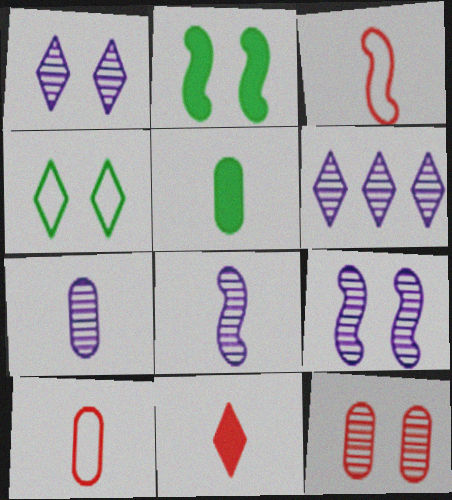[[2, 6, 10], 
[4, 6, 11], 
[5, 7, 10], 
[6, 7, 9]]